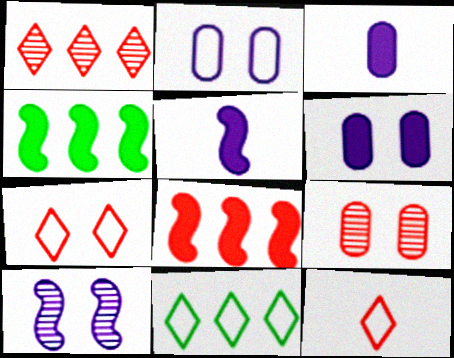[[5, 9, 11], 
[8, 9, 12]]